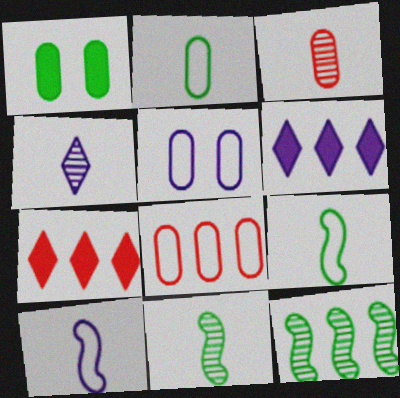[[2, 5, 8], 
[3, 4, 11], 
[5, 7, 11], 
[6, 8, 12]]